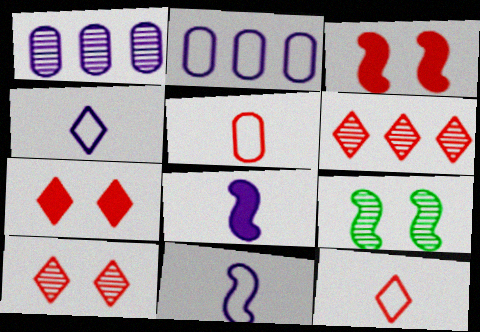[[3, 5, 6], 
[6, 7, 12]]